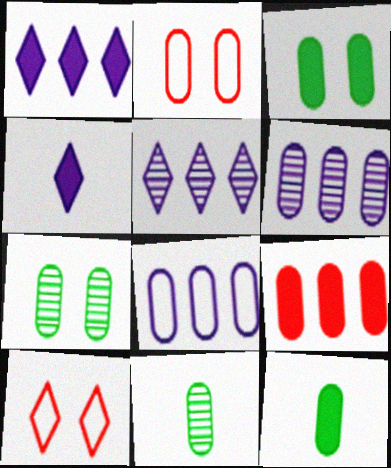[[2, 6, 12]]